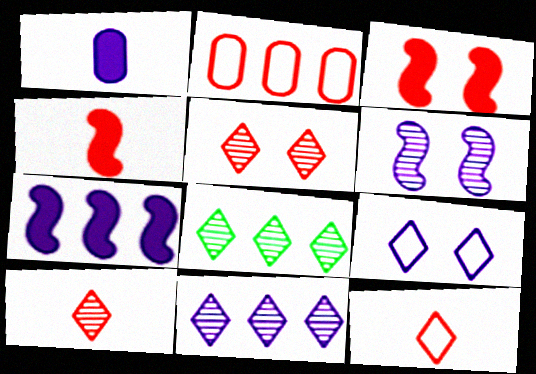[[2, 3, 10], 
[2, 4, 5], 
[2, 7, 8]]